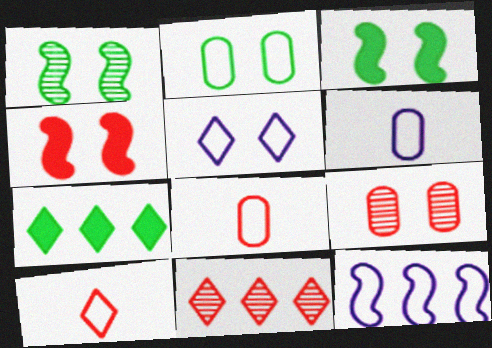[[2, 10, 12], 
[3, 5, 9], 
[3, 6, 11], 
[4, 8, 11], 
[5, 6, 12]]